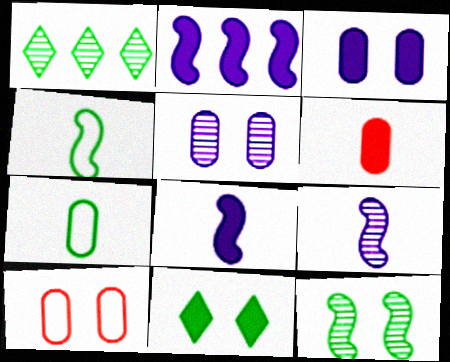[[1, 8, 10], 
[2, 6, 11]]